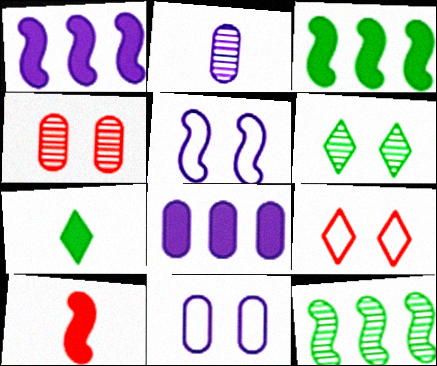[[2, 3, 9], 
[2, 8, 11], 
[5, 10, 12]]